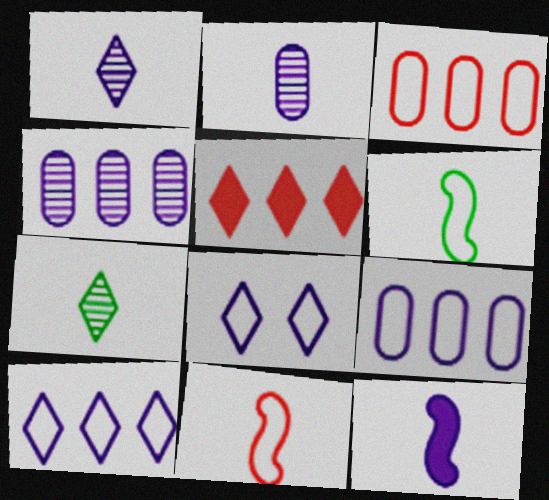[[3, 6, 8], 
[4, 8, 12], 
[5, 7, 8]]